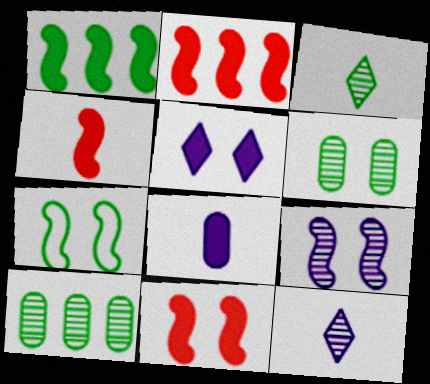[[2, 4, 11], 
[7, 9, 11]]